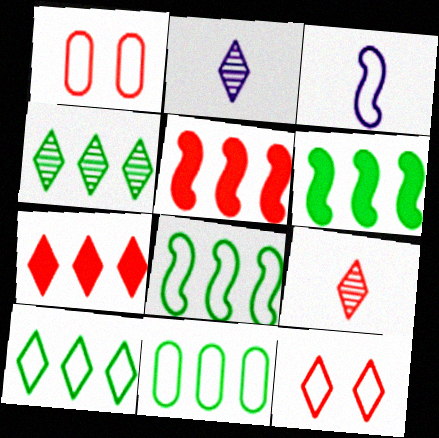[[1, 2, 6], 
[1, 3, 10], 
[1, 5, 9], 
[3, 11, 12], 
[4, 6, 11], 
[7, 9, 12], 
[8, 10, 11]]